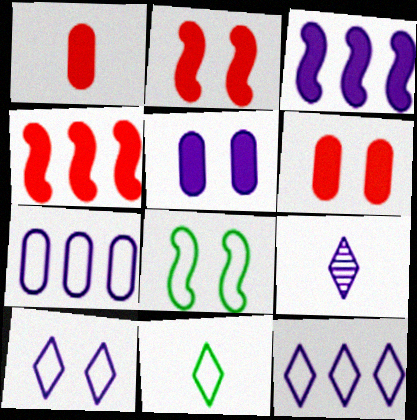[]